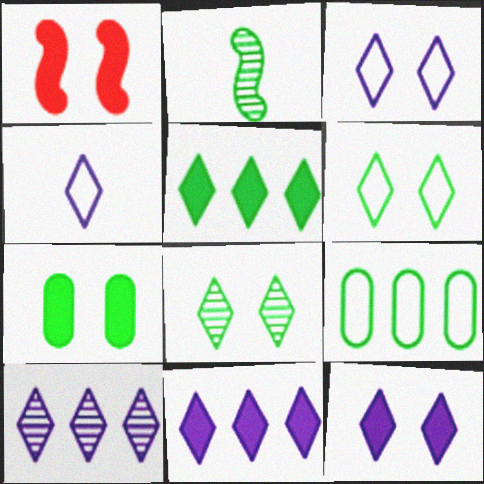[[1, 7, 12], 
[4, 10, 12]]